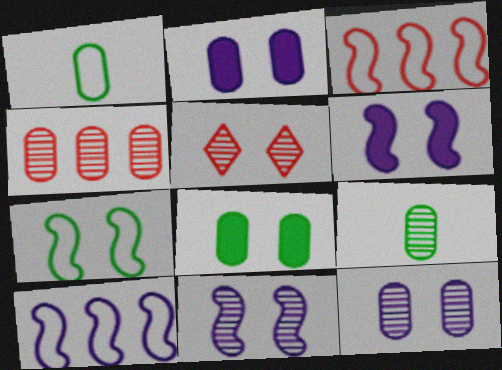[[1, 2, 4], 
[2, 5, 7], 
[4, 9, 12]]